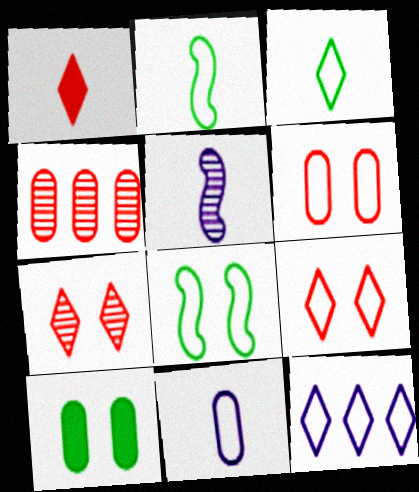[[2, 6, 12], 
[3, 9, 12], 
[4, 10, 11]]